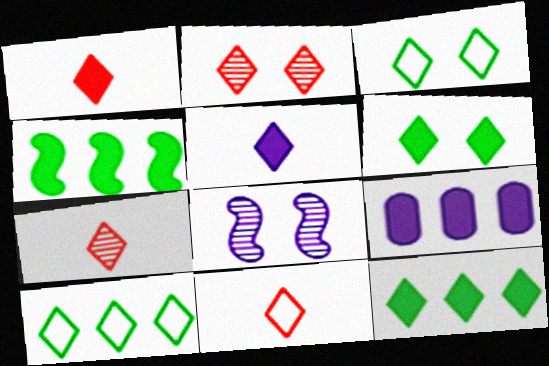[[1, 7, 11], 
[2, 5, 10]]